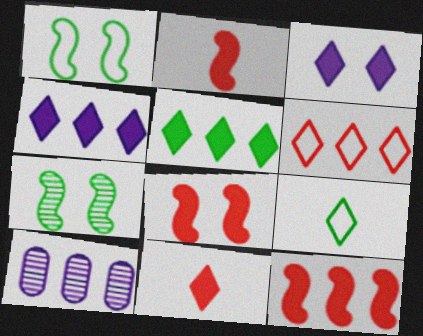[[1, 10, 11], 
[2, 8, 12], 
[3, 5, 11], 
[8, 9, 10]]